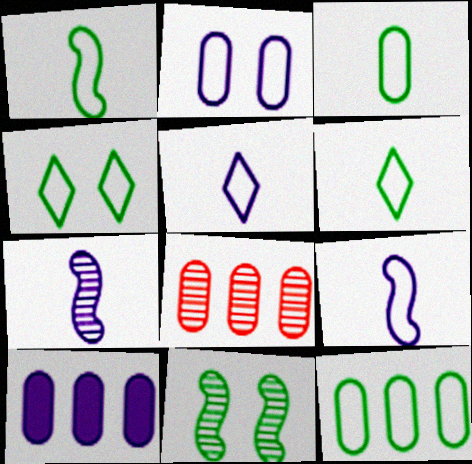[[1, 3, 6], 
[1, 4, 12], 
[8, 10, 12]]